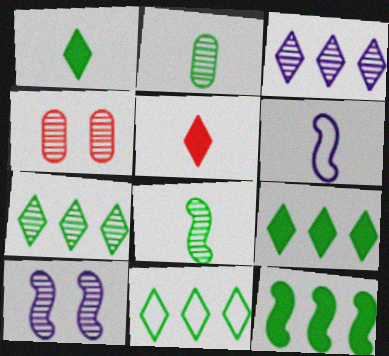[[2, 5, 6], 
[3, 4, 8], 
[4, 6, 9], 
[7, 9, 11]]